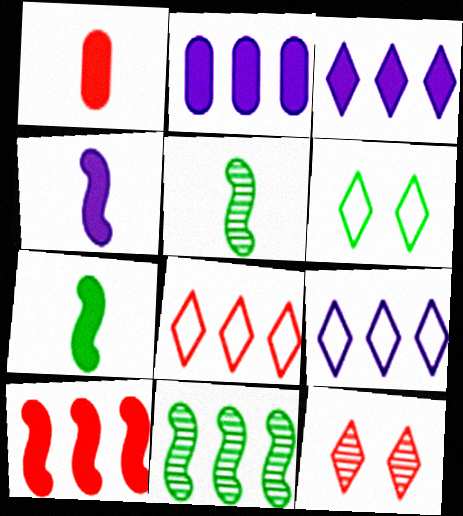[[2, 8, 11]]